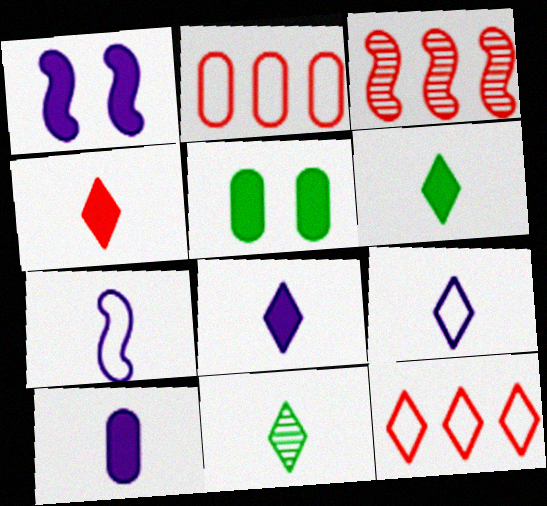[[1, 2, 11], 
[3, 5, 9], 
[4, 6, 8], 
[4, 9, 11]]